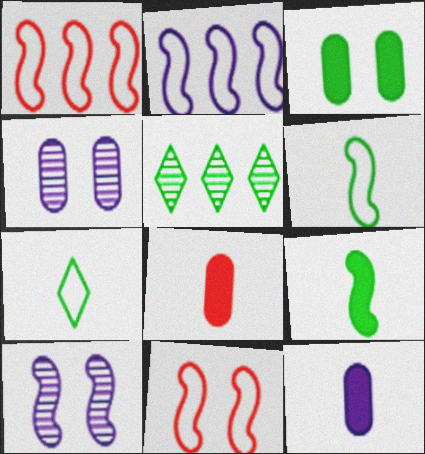[[1, 9, 10], 
[2, 6, 11], 
[3, 5, 6], 
[5, 11, 12]]